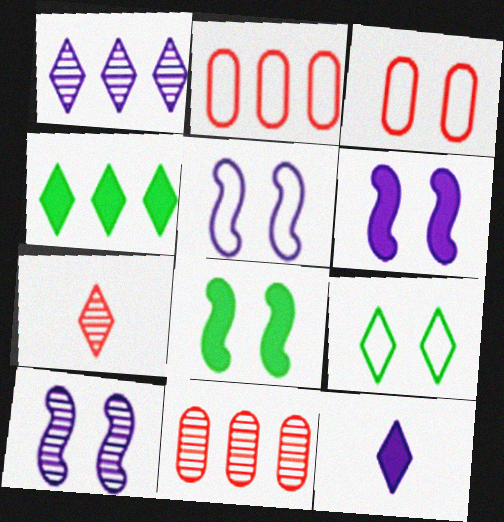[[3, 5, 9], 
[5, 6, 10]]